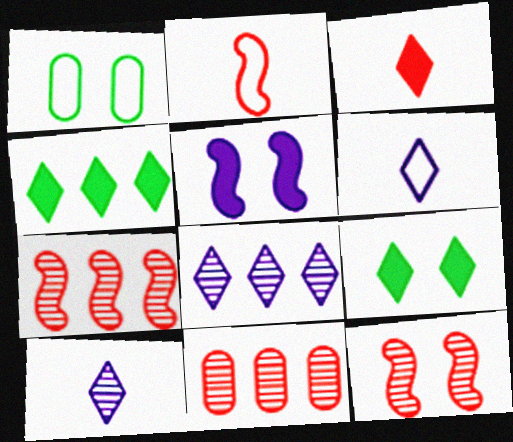[]